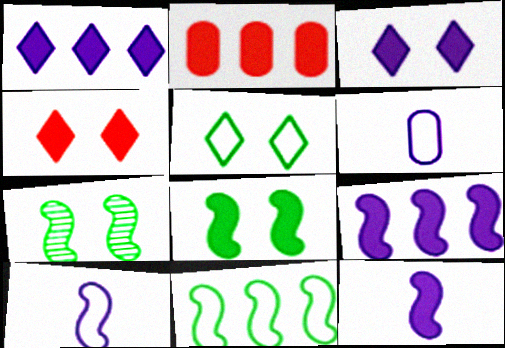[]